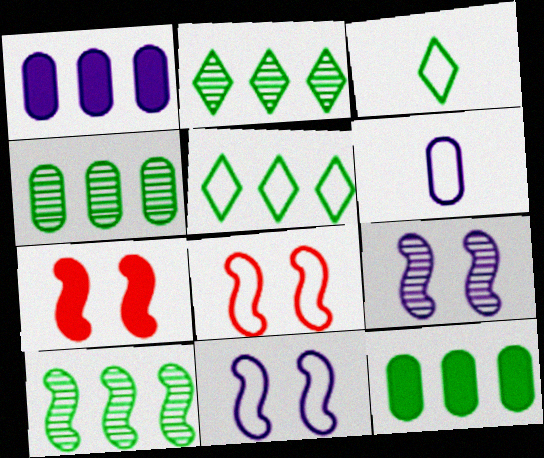[[2, 4, 10], 
[2, 6, 7], 
[5, 6, 8], 
[5, 10, 12]]